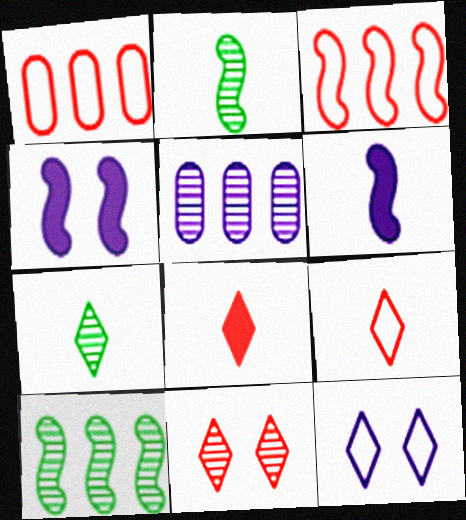[[1, 4, 7], 
[2, 3, 4], 
[2, 5, 11], 
[5, 6, 12]]